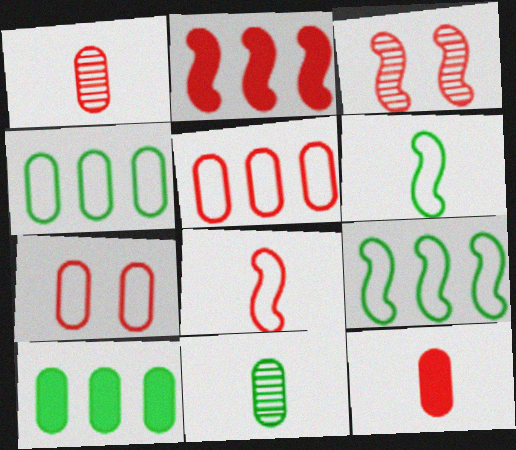[[2, 3, 8]]